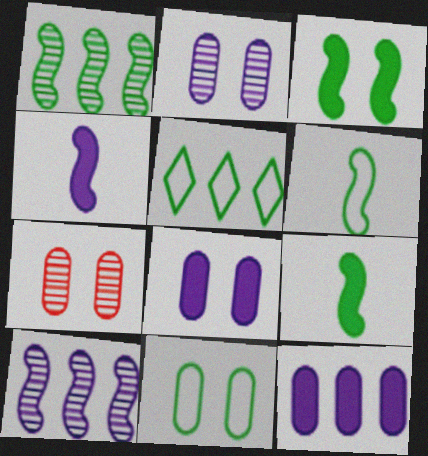[[1, 3, 6], 
[4, 5, 7], 
[5, 6, 11], 
[7, 8, 11]]